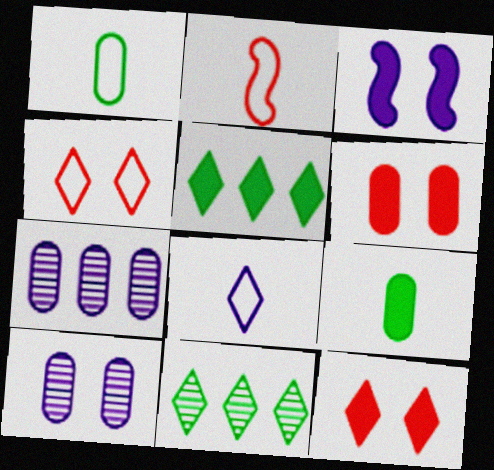[[1, 2, 8], 
[1, 6, 7], 
[2, 5, 10], 
[3, 7, 8], 
[8, 11, 12]]